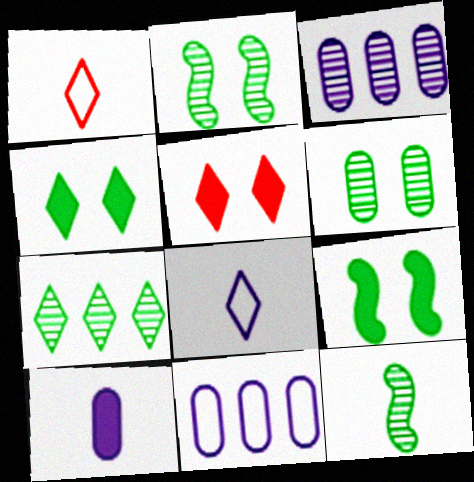[[1, 3, 9], 
[1, 10, 12], 
[5, 7, 8], 
[5, 11, 12], 
[6, 7, 12]]